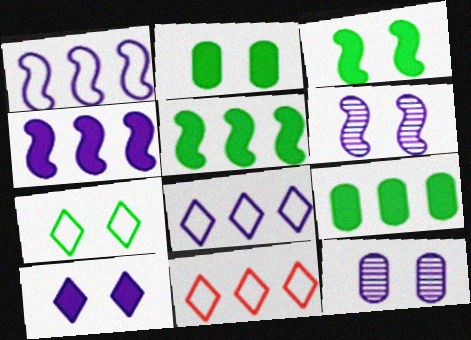[]